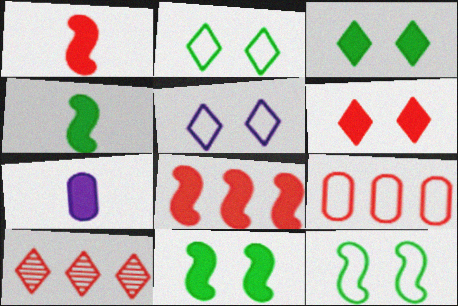[[3, 7, 8], 
[7, 10, 12], 
[8, 9, 10]]